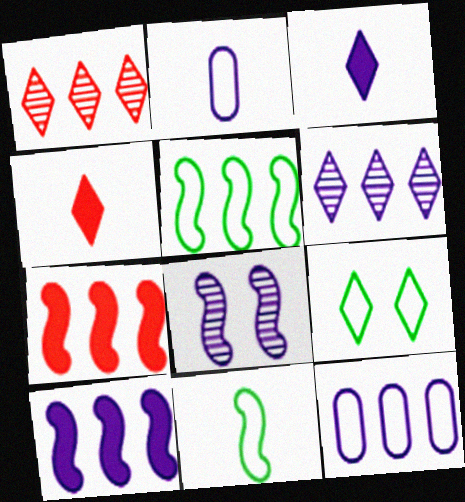[[1, 3, 9], 
[3, 8, 12], 
[4, 6, 9], 
[6, 10, 12], 
[7, 8, 11]]